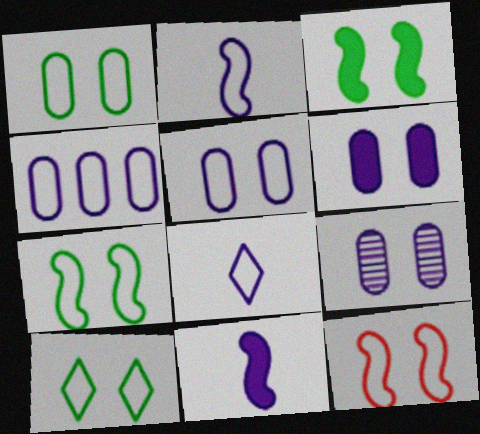[[1, 7, 10], 
[5, 6, 9], 
[5, 10, 12]]